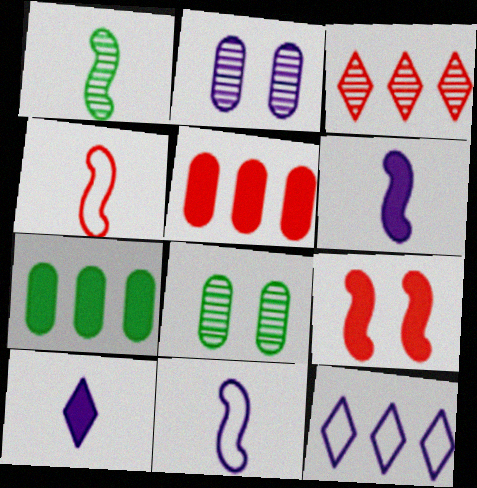[[1, 2, 3], 
[1, 4, 6], 
[2, 6, 12], 
[7, 9, 10]]